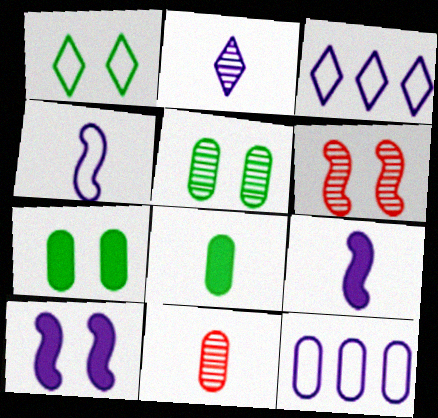[[2, 10, 12], 
[3, 6, 8], 
[7, 11, 12]]